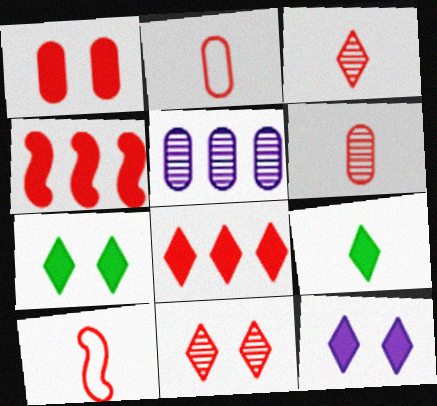[[2, 4, 11], 
[5, 7, 10], 
[8, 9, 12]]